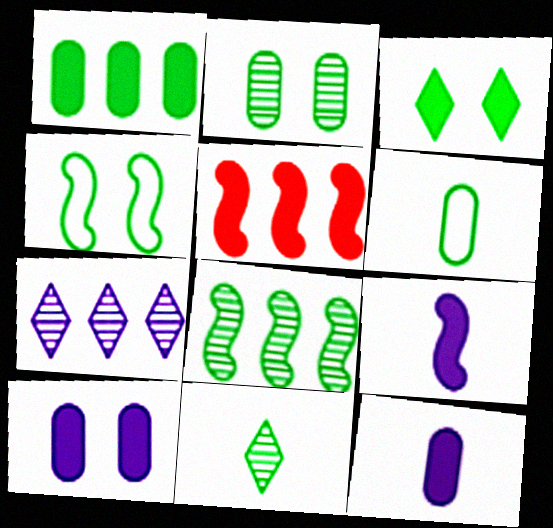[[1, 2, 6], 
[1, 4, 11], 
[2, 3, 4], 
[2, 8, 11], 
[3, 5, 12], 
[3, 6, 8]]